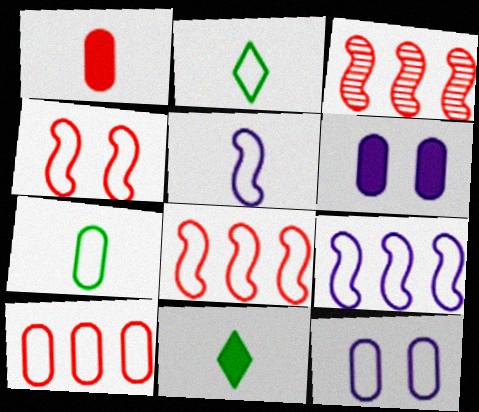[[2, 3, 6], 
[2, 8, 12], 
[3, 11, 12], 
[7, 10, 12]]